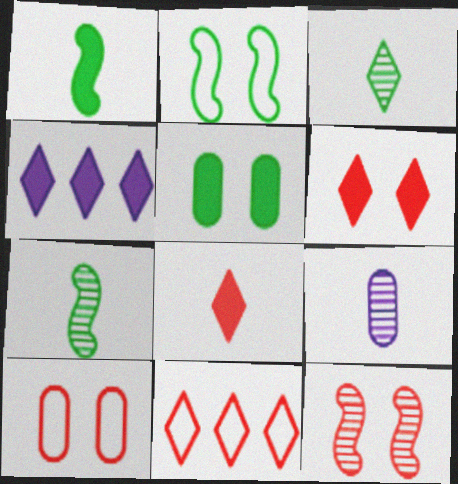[[4, 7, 10], 
[6, 10, 12]]